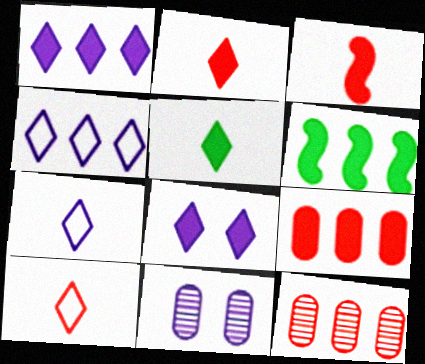[[1, 6, 9], 
[4, 6, 12], 
[6, 10, 11]]